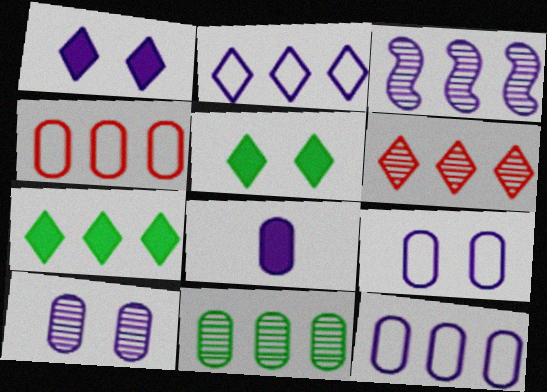[[2, 6, 7], 
[3, 4, 7], 
[3, 6, 11], 
[8, 10, 12]]